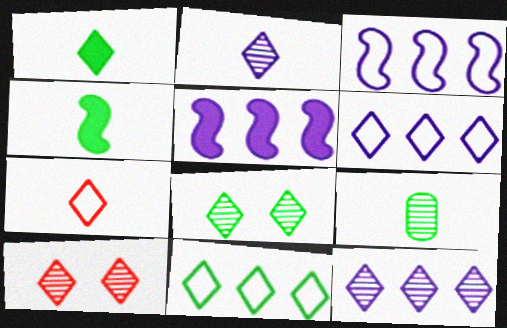[[1, 2, 7], 
[1, 6, 10], 
[1, 8, 11]]